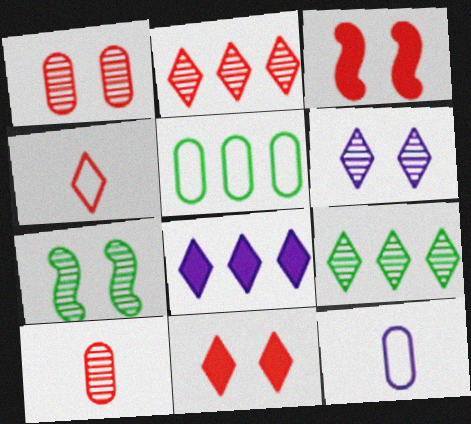[[1, 6, 7], 
[2, 4, 11], 
[3, 9, 12]]